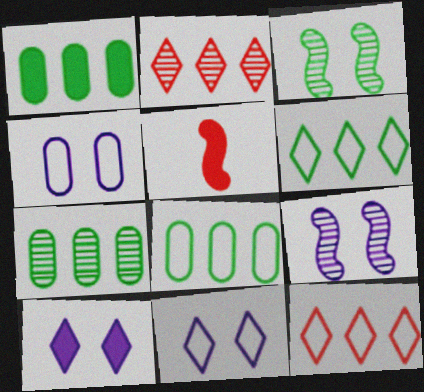[[1, 5, 10], 
[1, 7, 8], 
[4, 9, 10], 
[5, 7, 11]]